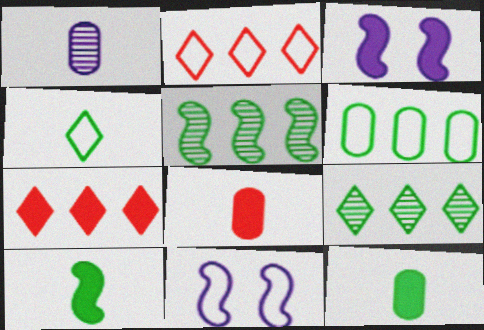[[3, 7, 12], 
[8, 9, 11]]